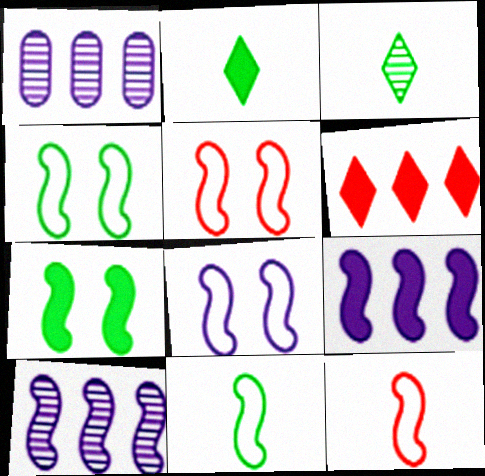[[1, 2, 5], 
[4, 5, 8], 
[7, 10, 12]]